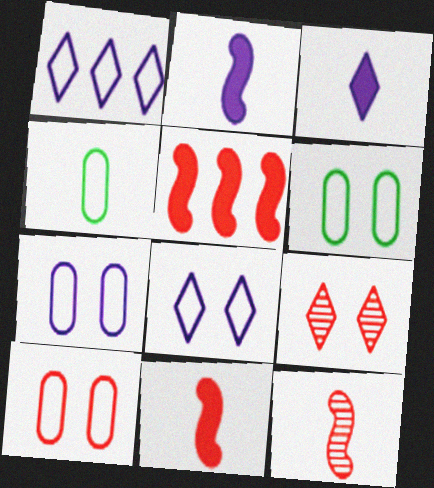[[3, 4, 12], 
[6, 7, 10]]